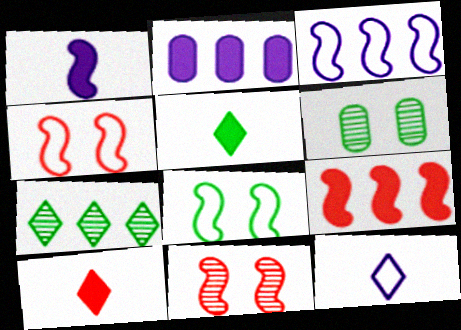[[3, 6, 10], 
[6, 9, 12]]